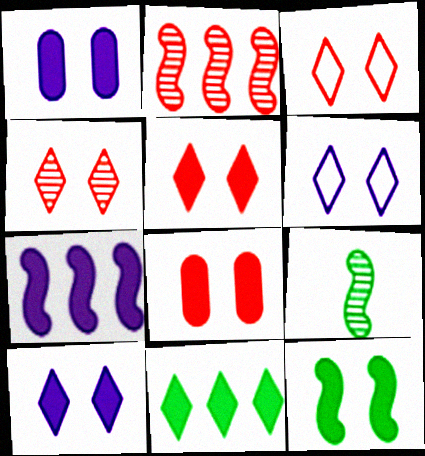[[1, 5, 12], 
[3, 4, 5], 
[8, 10, 12]]